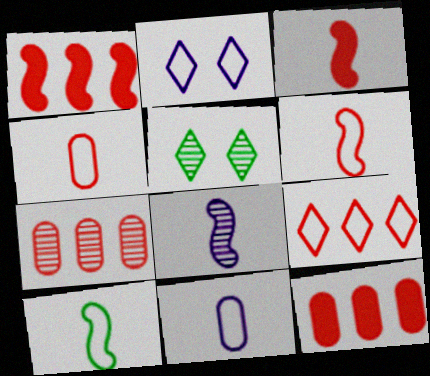[[1, 5, 11], 
[1, 7, 9], 
[3, 8, 10], 
[5, 7, 8]]